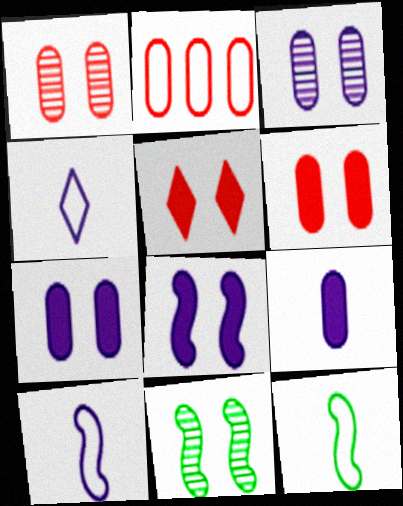[]